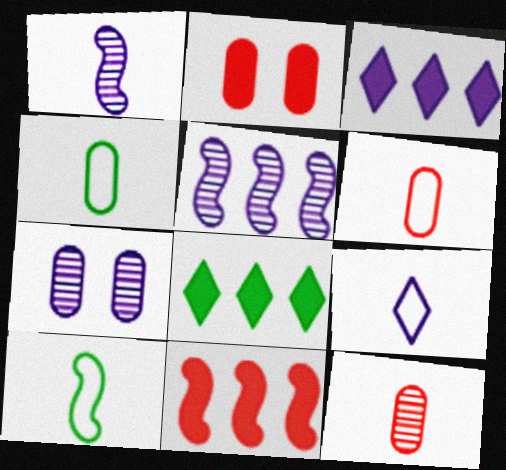[[6, 9, 10]]